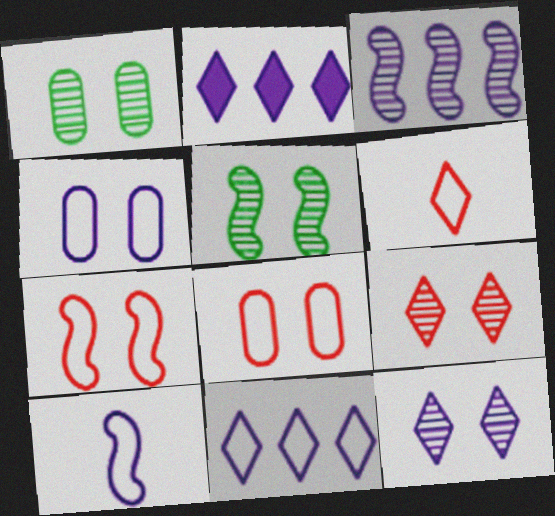[[4, 10, 11]]